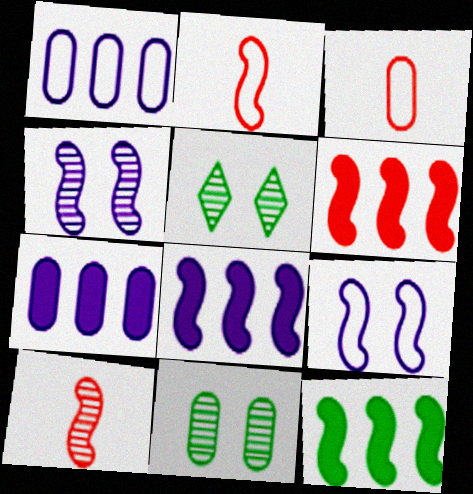[[2, 4, 12], 
[2, 5, 7], 
[3, 5, 8], 
[3, 7, 11], 
[6, 8, 12], 
[9, 10, 12]]